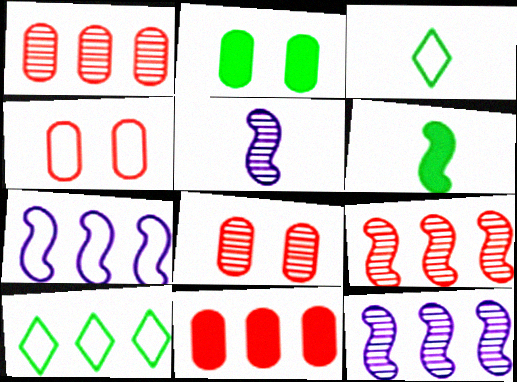[[3, 4, 7], 
[10, 11, 12]]